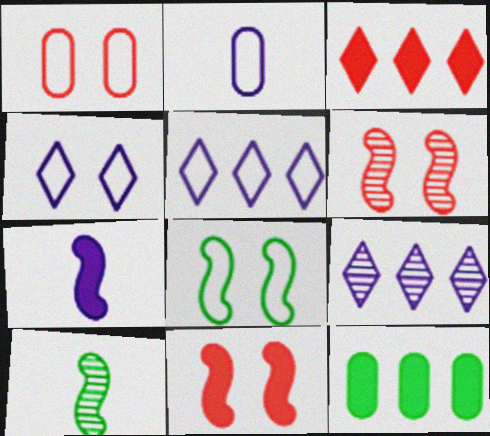[[1, 4, 8]]